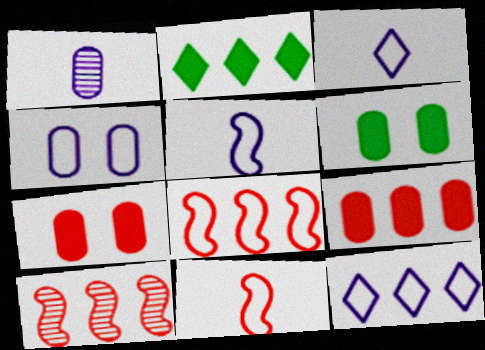[[3, 6, 10], 
[4, 5, 12]]